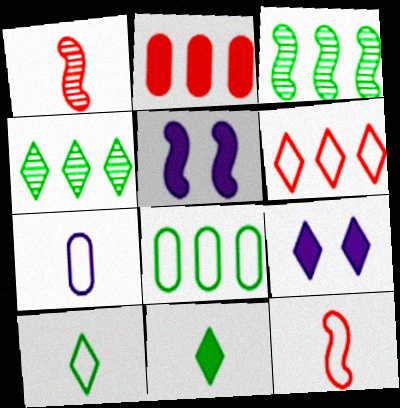[[1, 7, 11], 
[1, 8, 9], 
[2, 5, 11], 
[3, 5, 12], 
[7, 10, 12]]